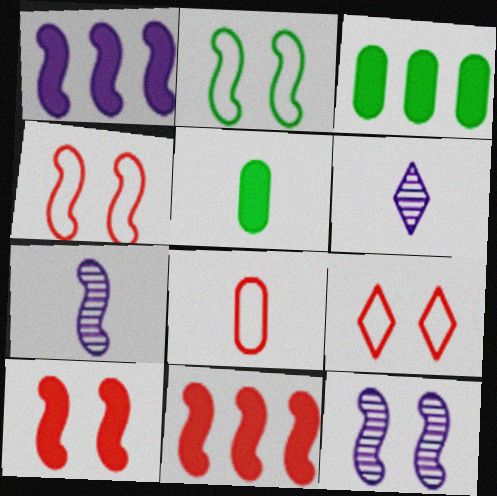[[2, 7, 11], 
[2, 10, 12], 
[3, 4, 6], 
[3, 7, 9]]